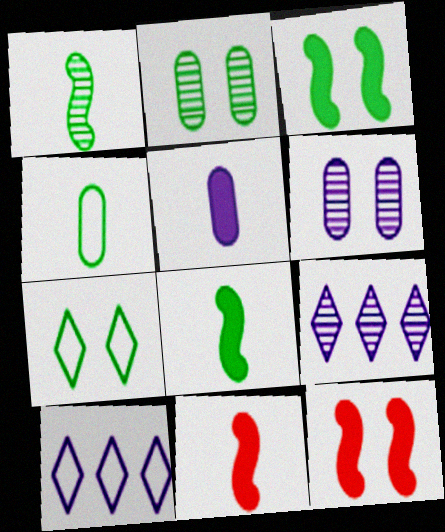[[2, 3, 7], 
[2, 10, 11], 
[4, 9, 12], 
[6, 7, 12]]